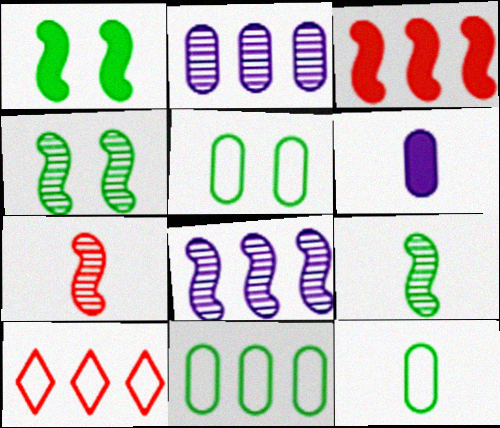[[4, 6, 10], 
[4, 7, 8], 
[5, 11, 12]]